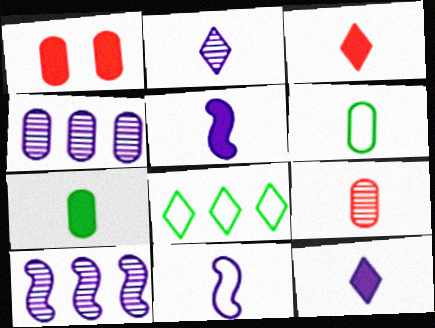[[1, 4, 6], 
[3, 5, 7]]